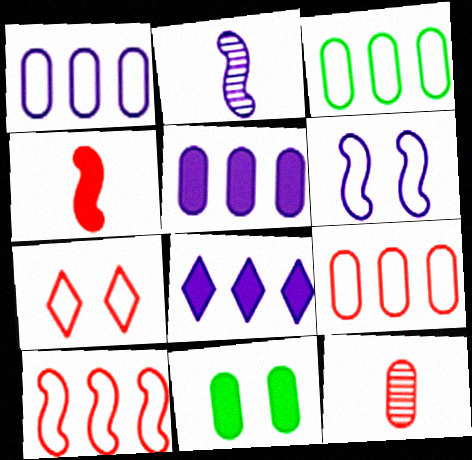[[1, 3, 9], 
[1, 11, 12], 
[4, 8, 11]]